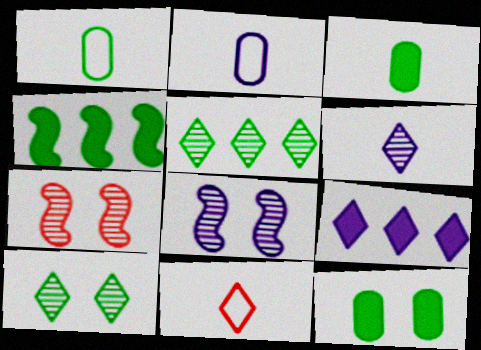[[1, 4, 10], 
[1, 7, 9], 
[2, 8, 9], 
[9, 10, 11]]